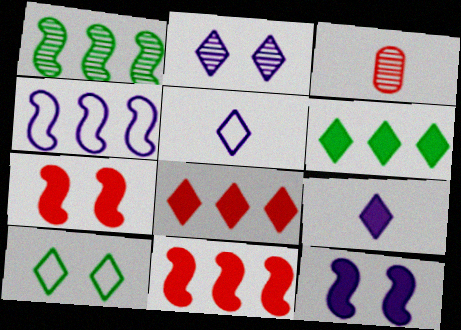[[1, 2, 3], 
[1, 4, 11]]